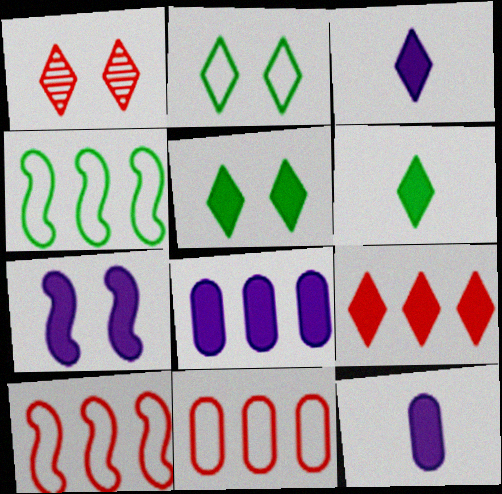[[1, 4, 12], 
[3, 5, 9], 
[3, 7, 8]]